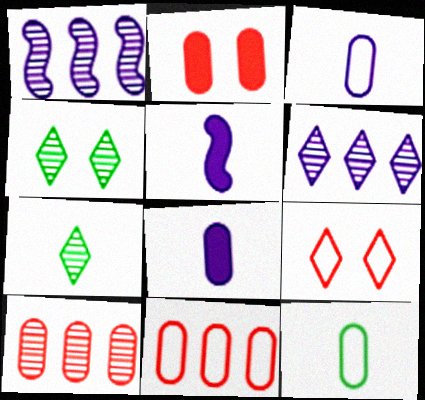[[4, 5, 11]]